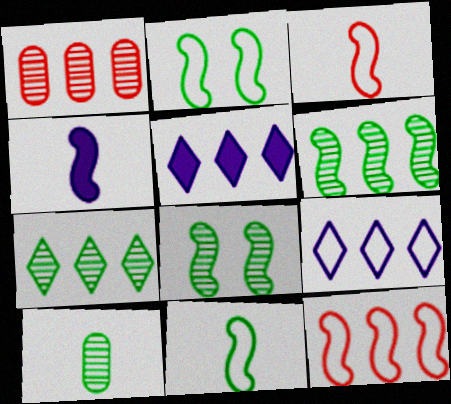[[4, 8, 12], 
[7, 8, 10]]